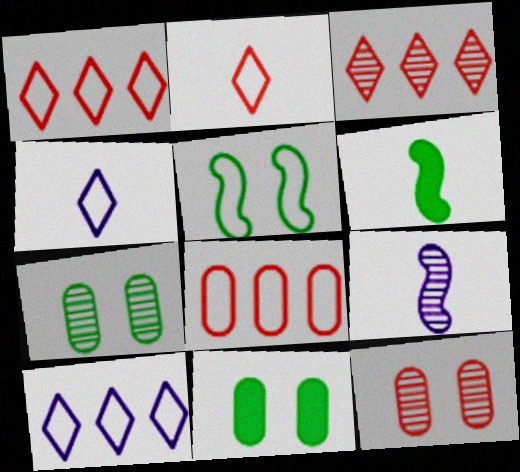[[1, 9, 11], 
[3, 7, 9], 
[4, 5, 8], 
[6, 10, 12]]